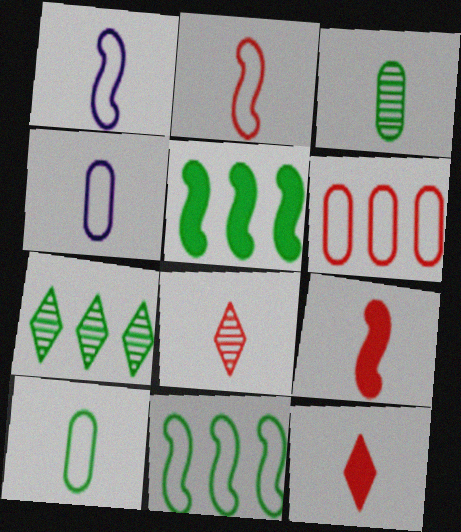[[1, 3, 12]]